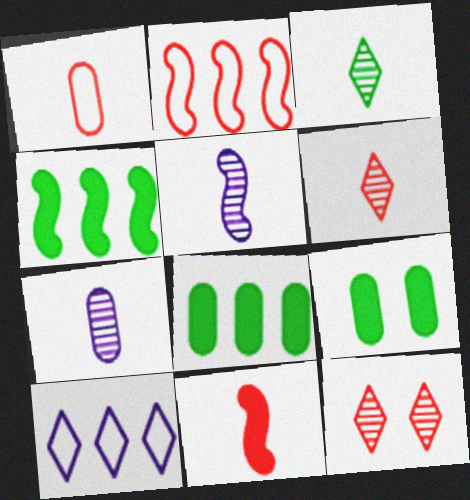[[1, 6, 11]]